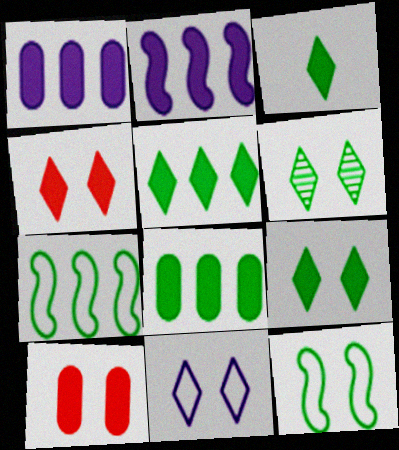[[2, 3, 10], 
[3, 5, 9], 
[4, 6, 11]]